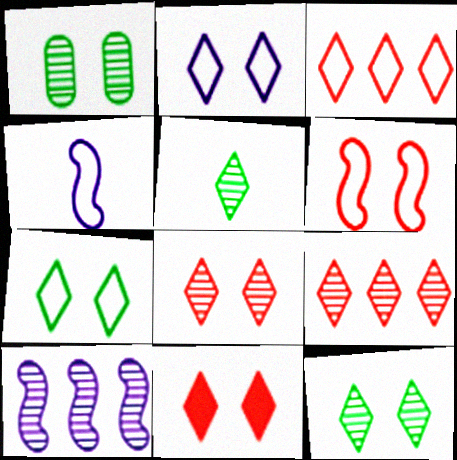[[2, 11, 12]]